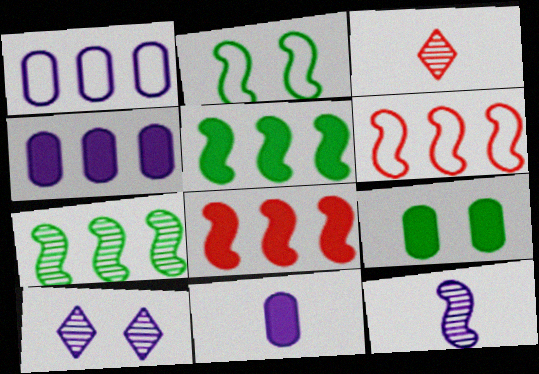[[2, 3, 4], 
[2, 8, 12]]